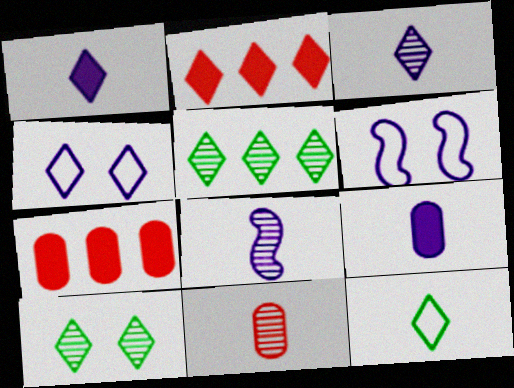[]